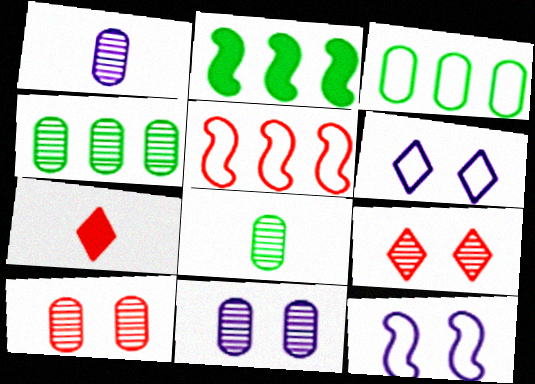[[1, 4, 10], 
[4, 7, 12], 
[5, 7, 10]]